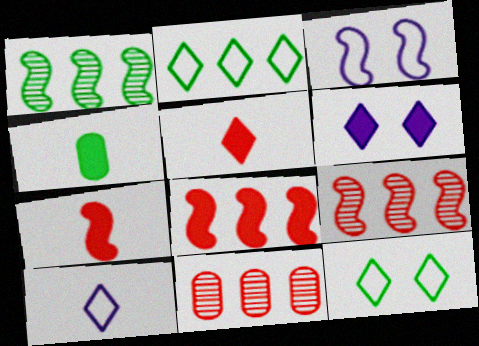[[1, 3, 7], 
[1, 4, 12], 
[4, 6, 8]]